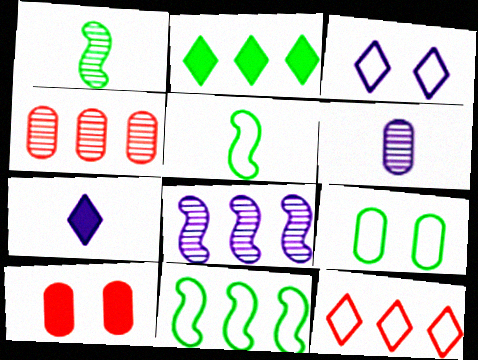[[1, 2, 9]]